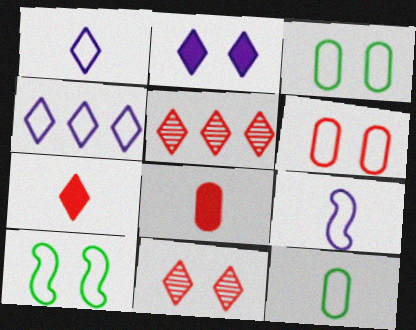[]